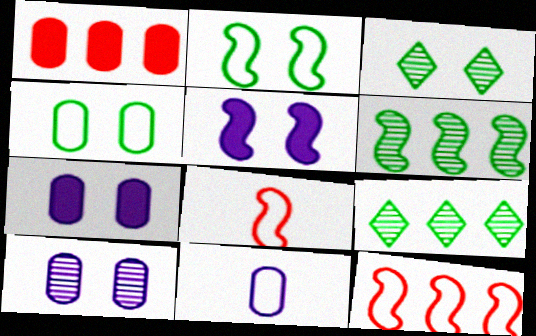[[5, 6, 8], 
[7, 8, 9]]